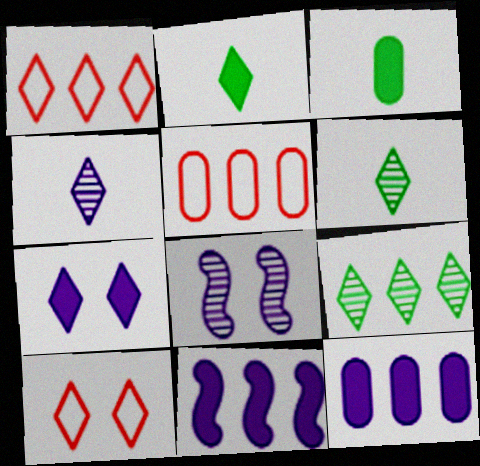[[1, 3, 8], 
[1, 6, 7], 
[2, 5, 8], 
[5, 9, 11]]